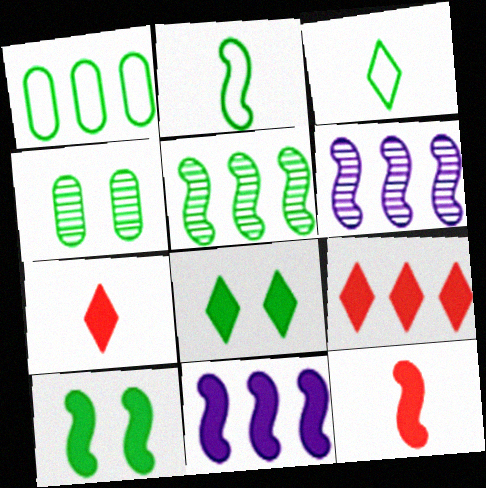[[1, 6, 9], 
[2, 5, 10], 
[10, 11, 12]]